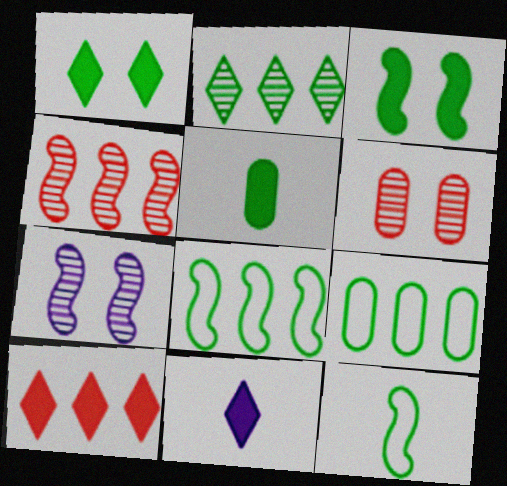[[1, 10, 11], 
[6, 8, 11]]